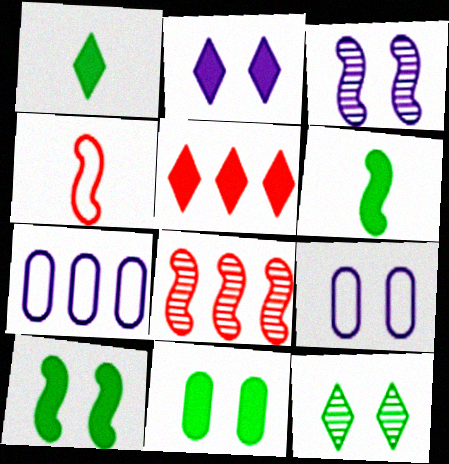[[1, 2, 5], 
[1, 8, 9], 
[2, 3, 9]]